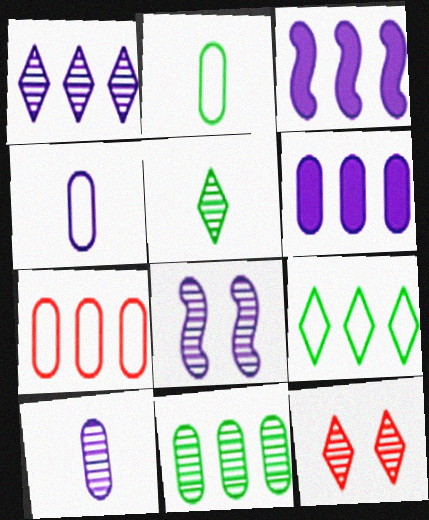[[1, 5, 12], 
[1, 8, 10], 
[2, 3, 12], 
[6, 7, 11]]